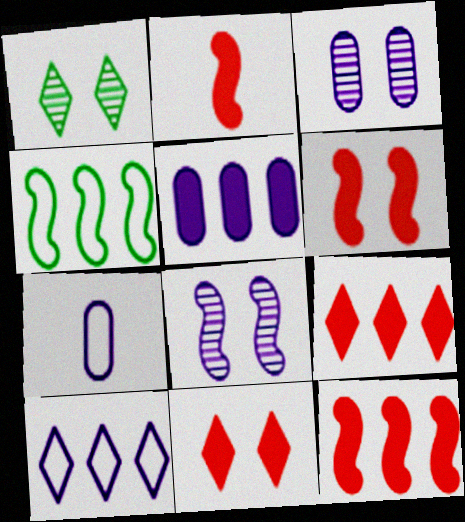[[1, 7, 12], 
[2, 4, 8], 
[2, 6, 12], 
[3, 5, 7]]